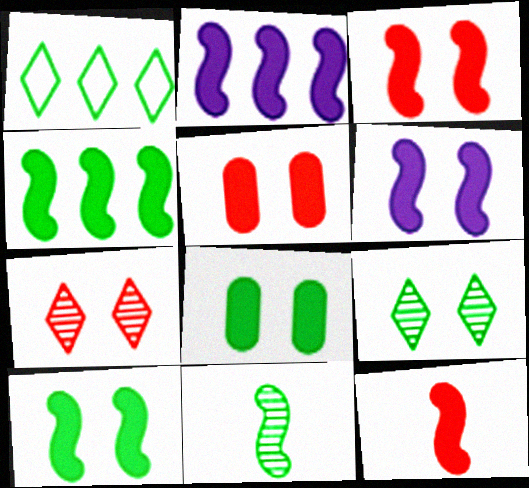[[1, 8, 11], 
[2, 10, 12], 
[3, 6, 10], 
[4, 6, 12]]